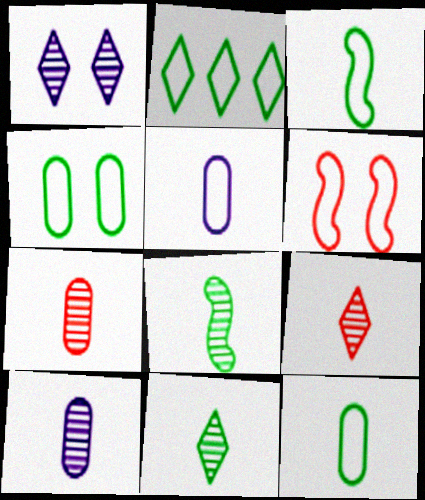[[2, 3, 4], 
[2, 5, 6], 
[8, 9, 10]]